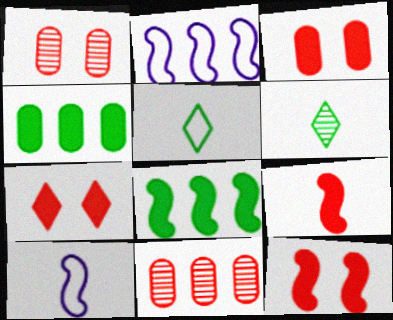[[2, 3, 6], 
[3, 7, 12]]